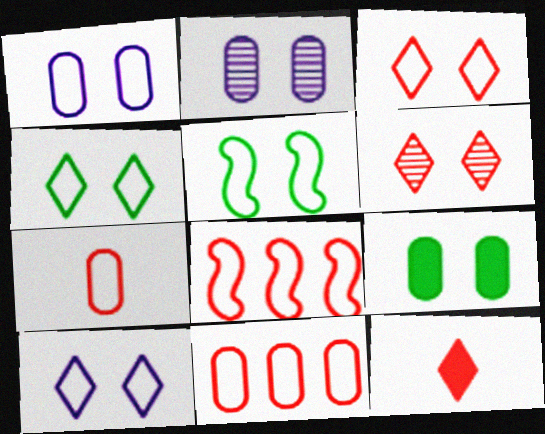[[1, 3, 5], 
[3, 4, 10], 
[3, 7, 8]]